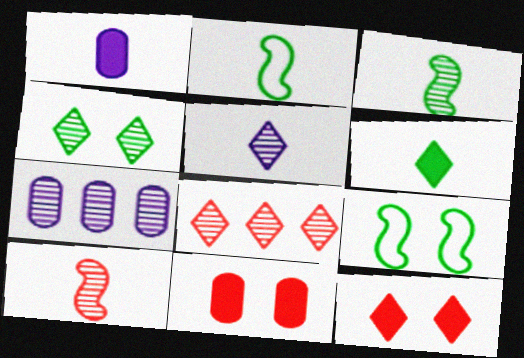[[1, 8, 9], 
[2, 7, 12], 
[4, 5, 8], 
[4, 7, 10]]